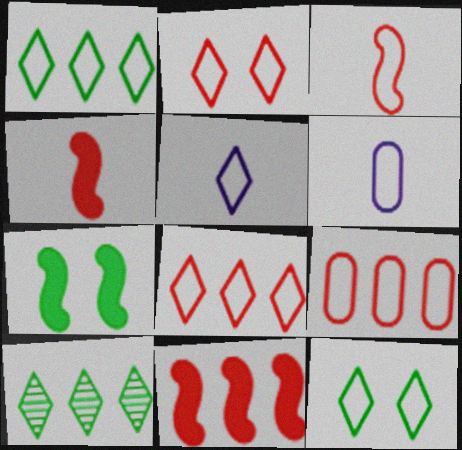[[1, 2, 5], 
[2, 3, 9], 
[5, 8, 12]]